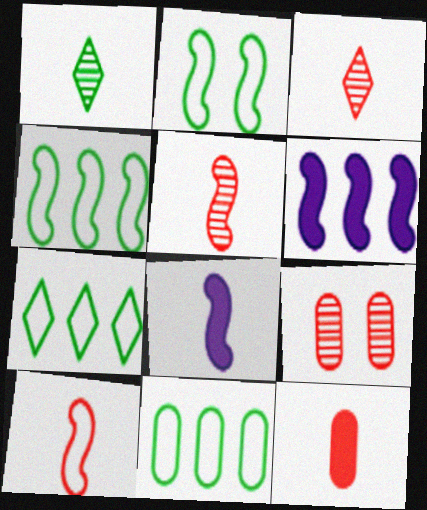[[2, 5, 6], 
[3, 10, 12], 
[4, 7, 11], 
[7, 8, 9]]